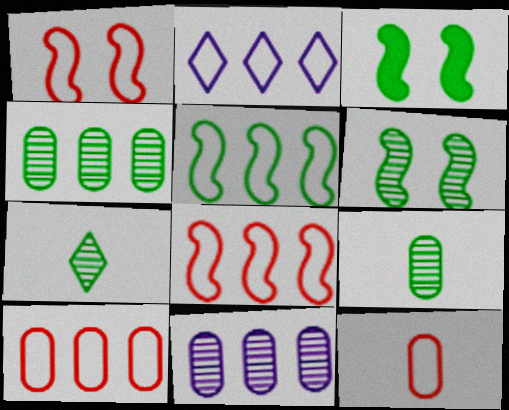[[2, 5, 10], 
[4, 6, 7]]